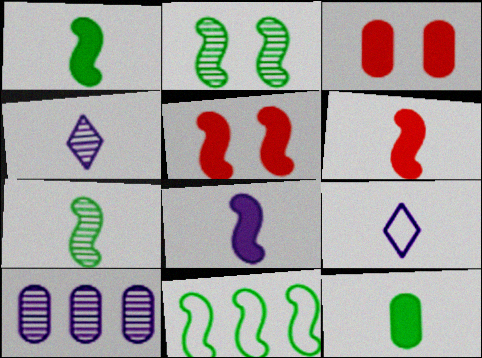[[1, 2, 11], 
[1, 6, 8], 
[3, 4, 11]]